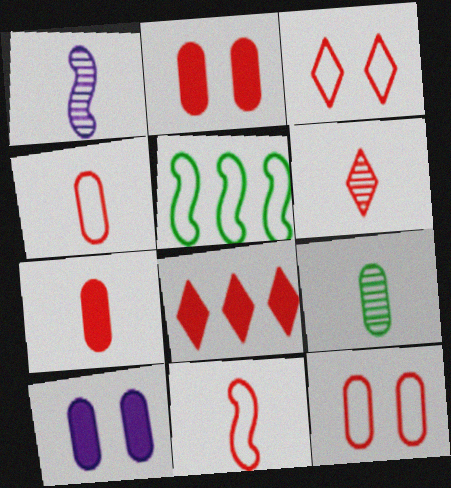[[1, 6, 9], 
[3, 6, 8], 
[5, 6, 10], 
[6, 7, 11]]